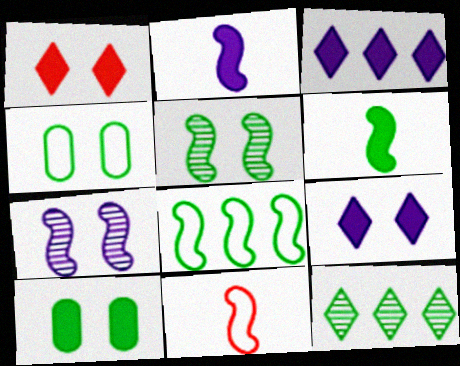[[1, 4, 7], 
[4, 6, 12], 
[5, 6, 8]]